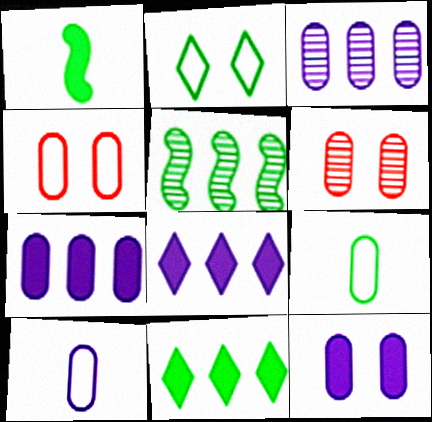[[3, 10, 12], 
[6, 7, 9]]